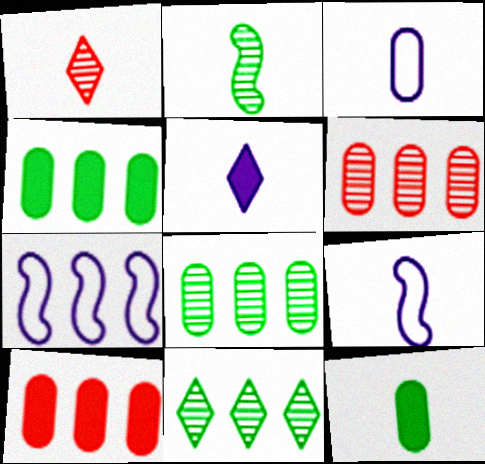[[1, 9, 12], 
[7, 10, 11]]